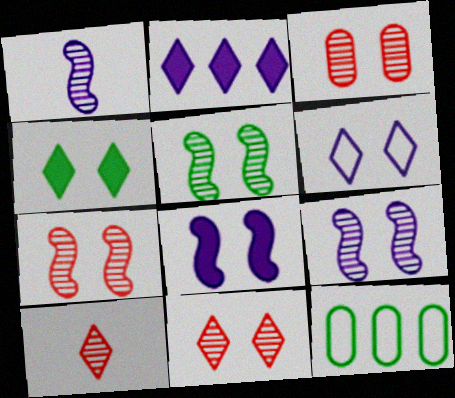[[3, 7, 11], 
[4, 6, 11], 
[5, 7, 9], 
[8, 10, 12]]